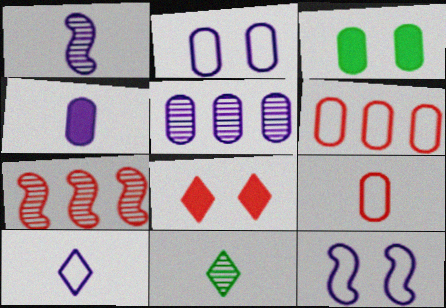[[1, 4, 10], 
[2, 4, 5], 
[3, 5, 9], 
[3, 7, 10], 
[7, 8, 9]]